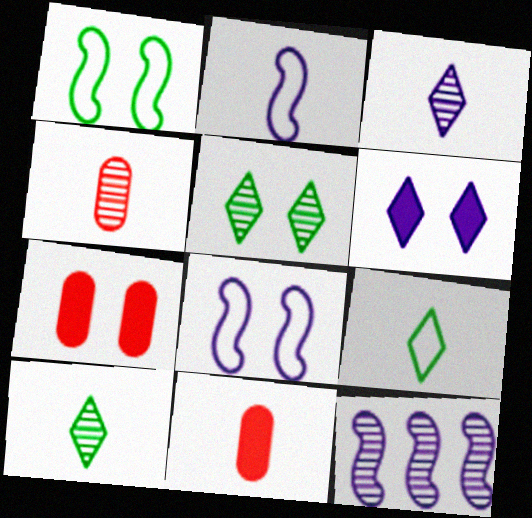[[2, 10, 11], 
[4, 5, 12], 
[5, 7, 8], 
[7, 9, 12]]